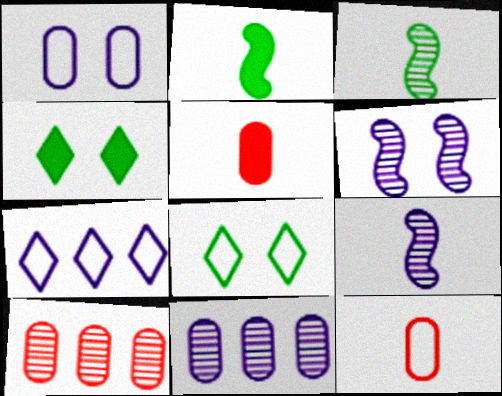[]